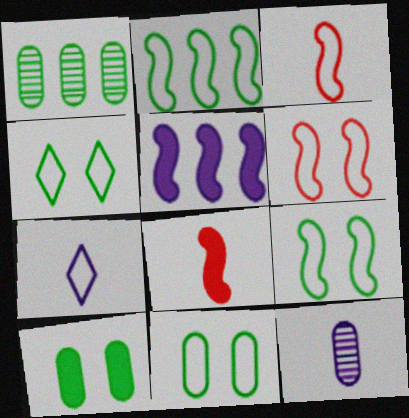[[4, 9, 11]]